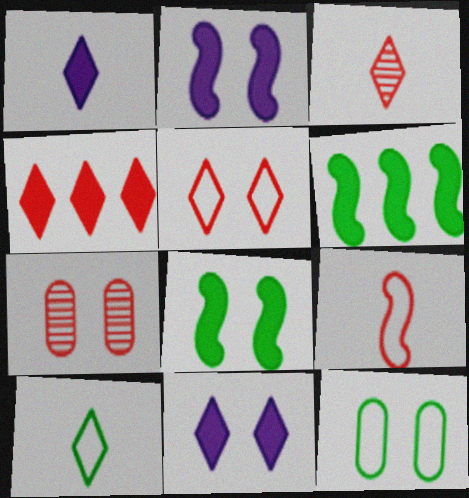[[1, 3, 10], 
[3, 4, 5], 
[4, 7, 9]]